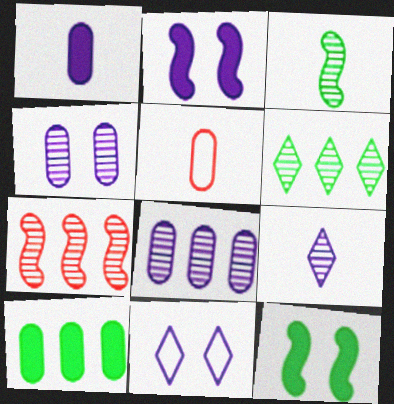[[2, 4, 11], 
[2, 5, 6], 
[4, 5, 10], 
[6, 7, 8]]